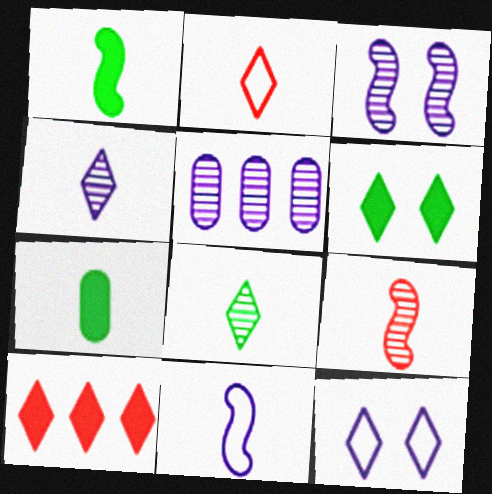[[1, 9, 11], 
[3, 4, 5], 
[8, 10, 12]]